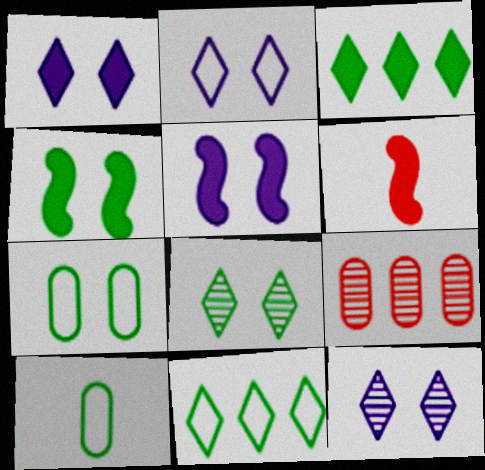[[1, 2, 12], 
[4, 7, 8]]